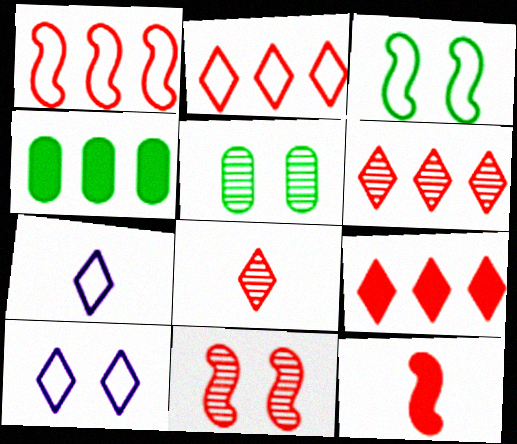[[1, 11, 12], 
[2, 6, 9], 
[4, 7, 11]]